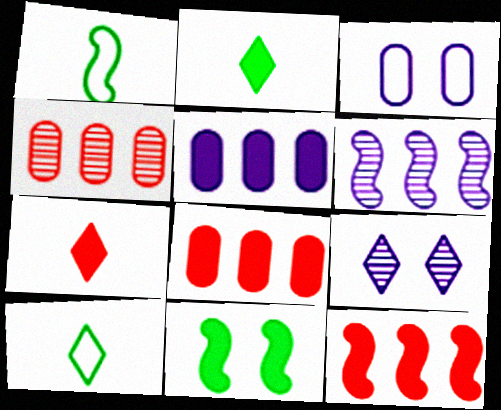[[1, 8, 9], 
[5, 7, 11]]